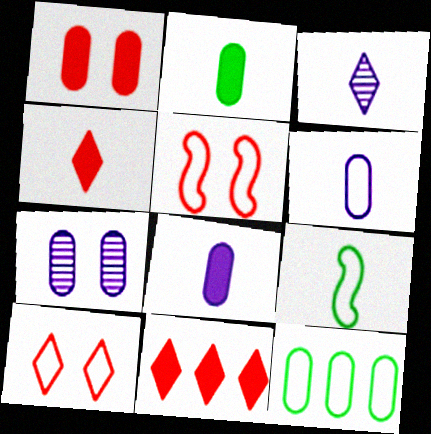[[7, 9, 11]]